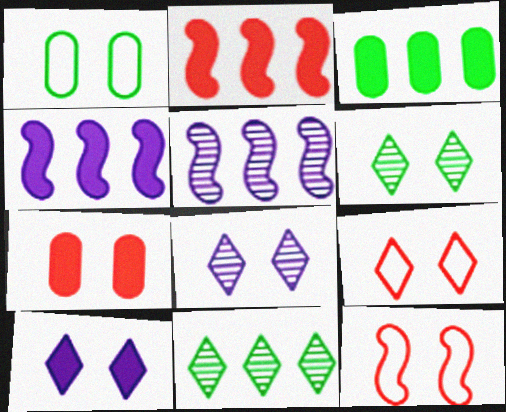[[6, 9, 10]]